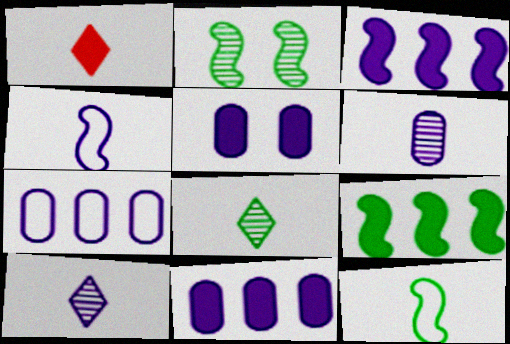[[1, 2, 7], 
[1, 5, 9], 
[1, 6, 12], 
[2, 9, 12], 
[5, 6, 7]]